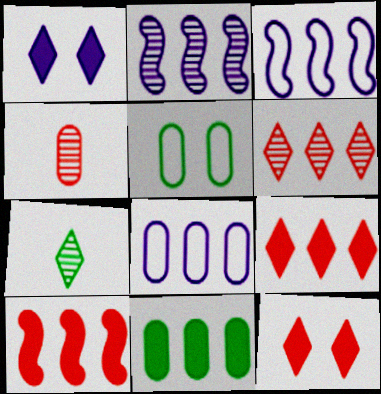[[3, 6, 11]]